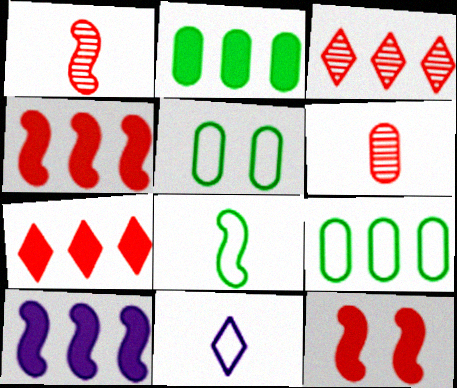[[2, 7, 10], 
[3, 9, 10]]